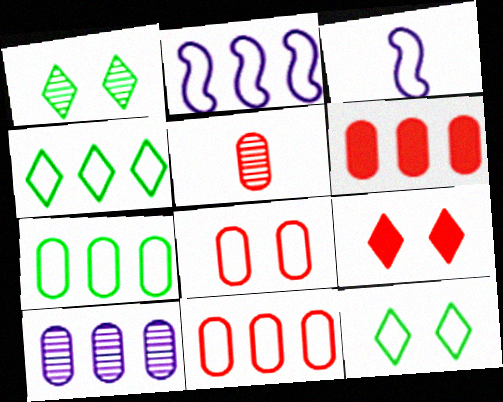[[1, 3, 6], 
[2, 4, 11], 
[3, 4, 8], 
[3, 11, 12], 
[5, 6, 8], 
[6, 7, 10]]